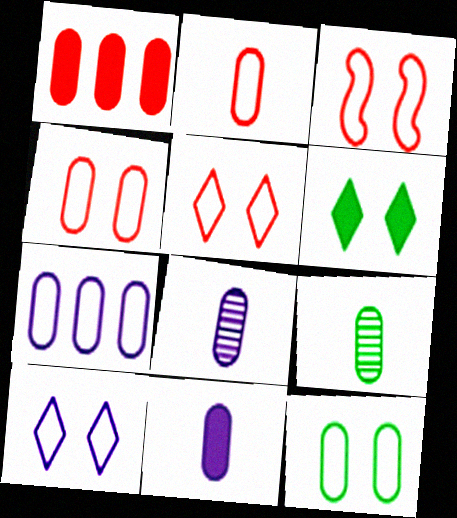[[1, 8, 12], 
[2, 7, 12], 
[2, 9, 11], 
[3, 4, 5], 
[3, 10, 12]]